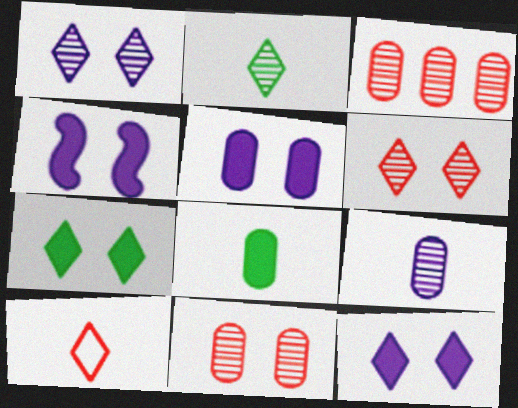[[4, 5, 12]]